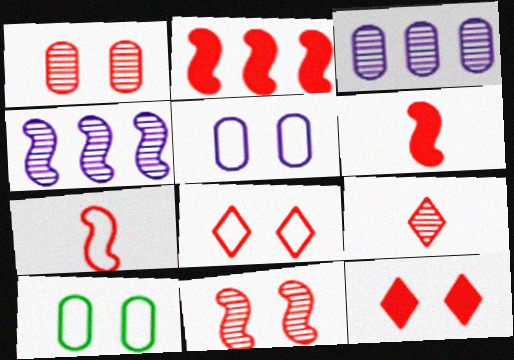[[2, 7, 11]]